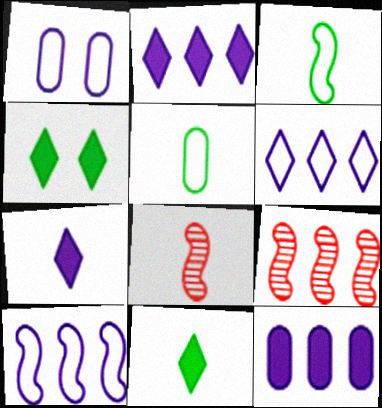[[1, 9, 11], 
[5, 7, 8]]